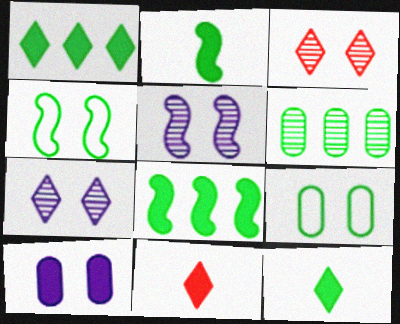[[3, 4, 10], 
[4, 6, 12], 
[8, 10, 11]]